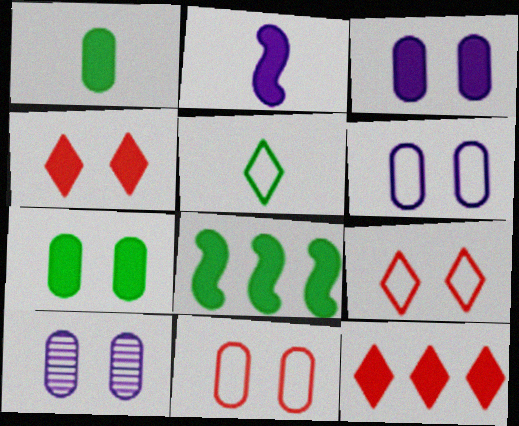[[2, 7, 12], 
[3, 6, 10], 
[7, 10, 11]]